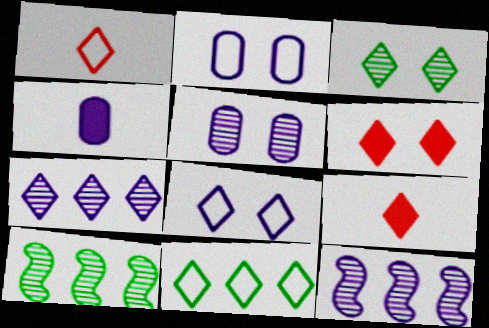[[1, 8, 11], 
[2, 9, 10], 
[3, 6, 8], 
[4, 8, 12]]